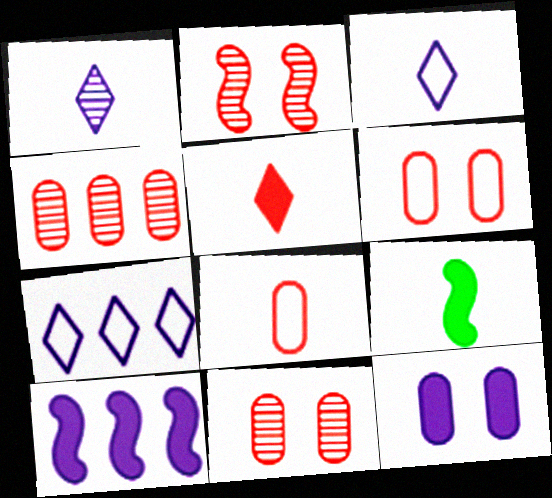[[1, 8, 9], 
[7, 9, 11]]